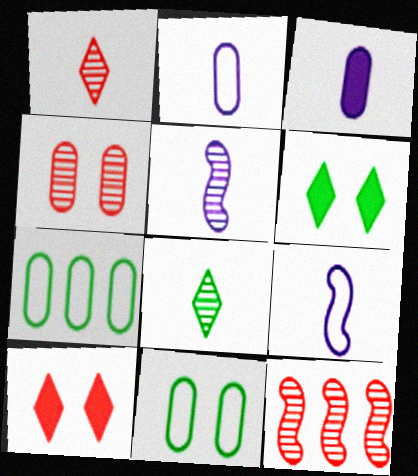[[1, 4, 12], 
[2, 6, 12], 
[3, 4, 7], 
[5, 7, 10]]